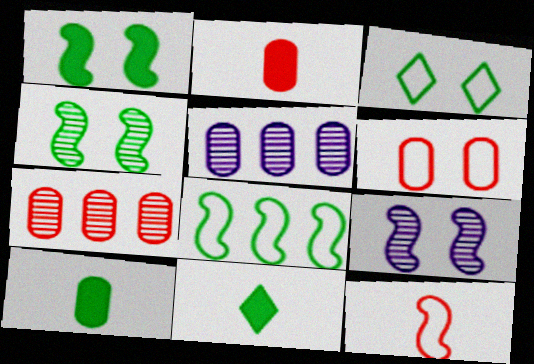[[2, 6, 7], 
[5, 6, 10]]